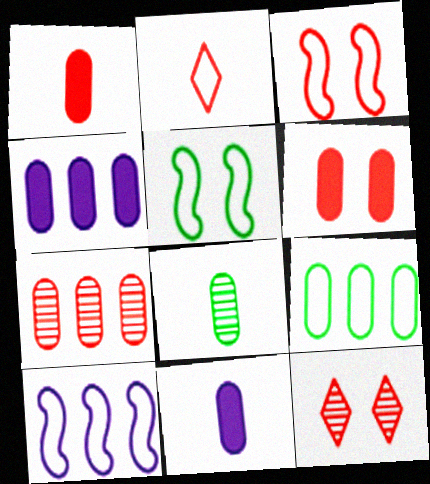[[3, 6, 12], 
[4, 7, 9]]